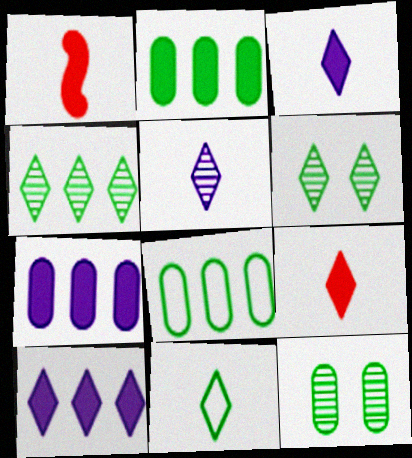[[5, 9, 11]]